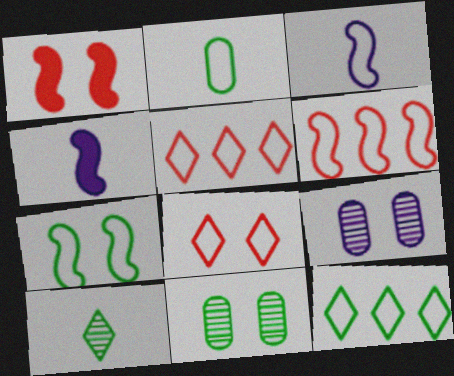[[2, 7, 12], 
[3, 6, 7], 
[4, 5, 11]]